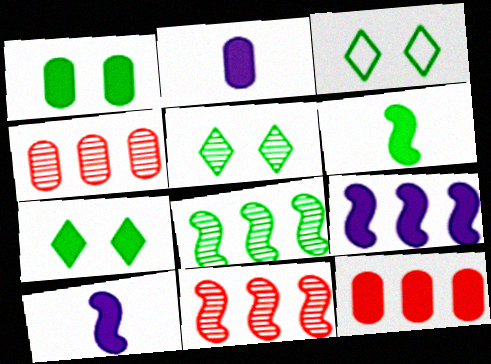[[1, 2, 12], 
[2, 3, 11], 
[3, 4, 10], 
[3, 5, 7], 
[7, 10, 12]]